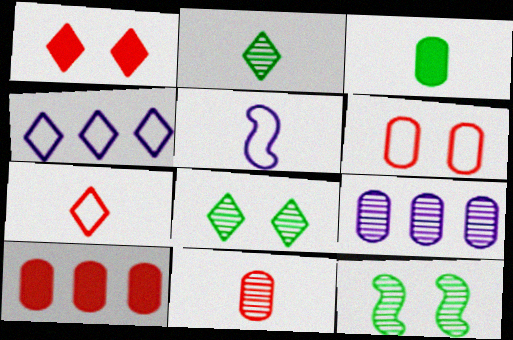[[1, 2, 4], 
[3, 6, 9], 
[5, 8, 10], 
[6, 10, 11]]